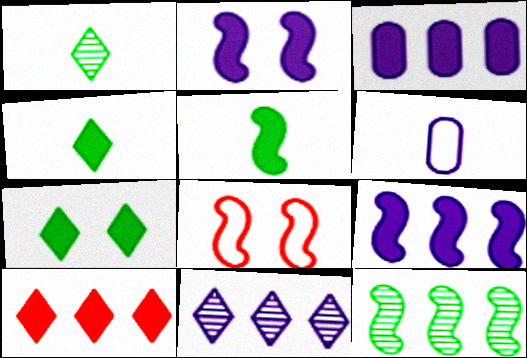[[1, 3, 8], 
[2, 6, 11]]